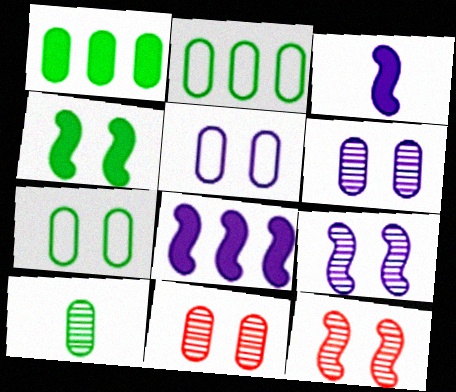[[1, 7, 10]]